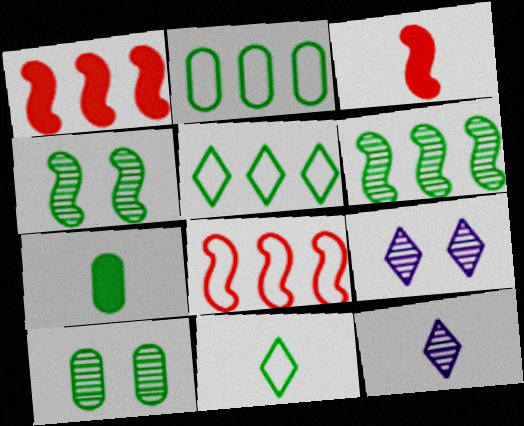[[2, 3, 9], 
[2, 7, 10], 
[4, 5, 7], 
[7, 8, 9]]